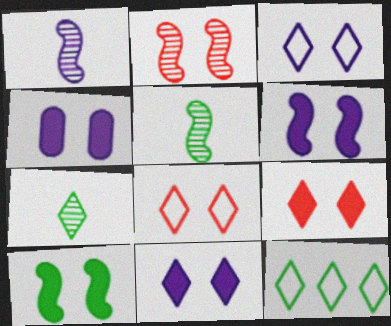[[4, 6, 11], 
[4, 9, 10]]